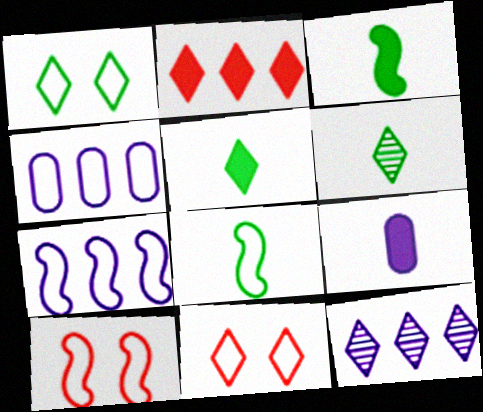[[4, 8, 11], 
[5, 11, 12], 
[7, 8, 10]]